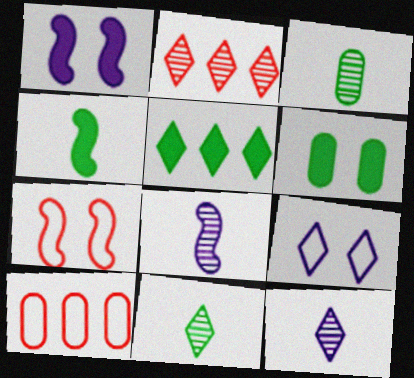[[1, 10, 11], 
[4, 5, 6]]